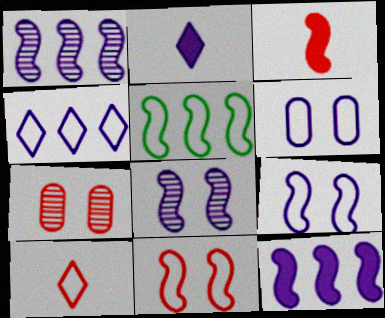[[1, 2, 6], 
[2, 5, 7], 
[3, 5, 8], 
[5, 6, 10]]